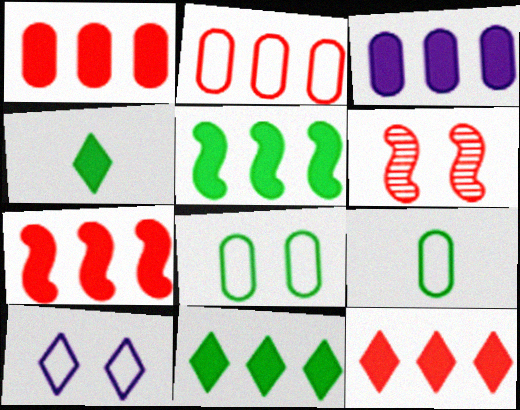[[1, 7, 12], 
[3, 5, 12], 
[3, 7, 11]]